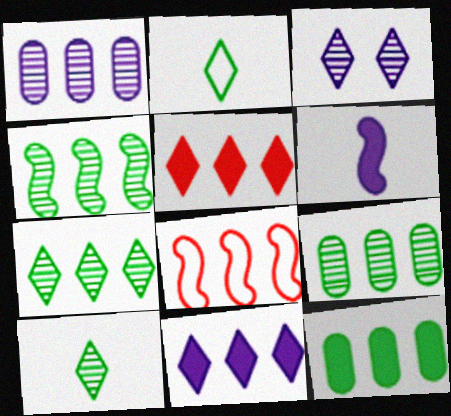[[2, 3, 5], 
[4, 7, 9], 
[8, 9, 11]]